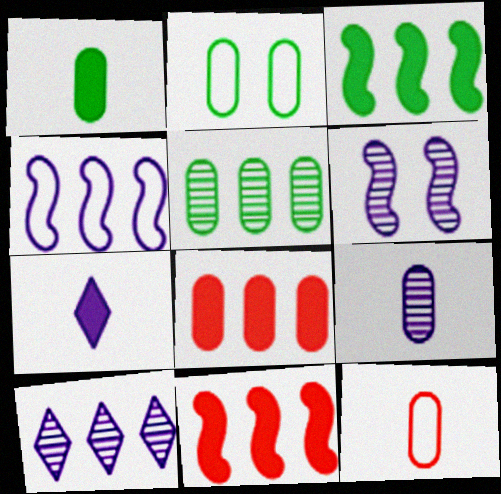[[1, 2, 5], 
[1, 9, 12], 
[2, 8, 9], 
[6, 9, 10]]